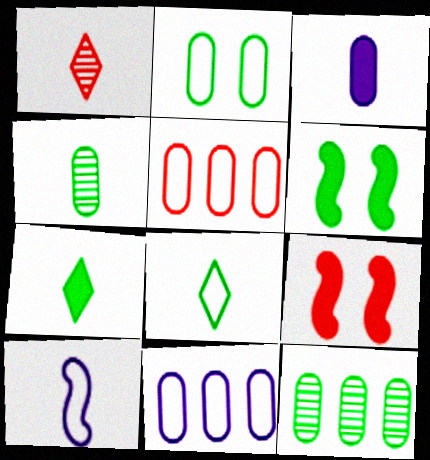[[1, 5, 9], 
[1, 6, 11], 
[6, 8, 12]]